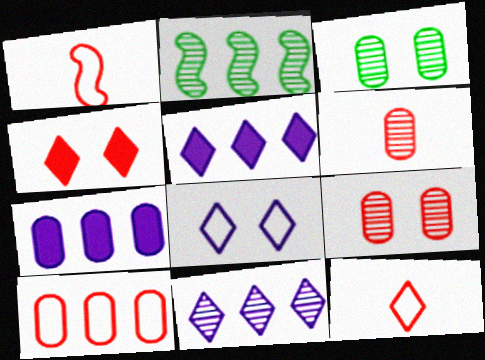[[1, 3, 5], 
[2, 5, 10]]